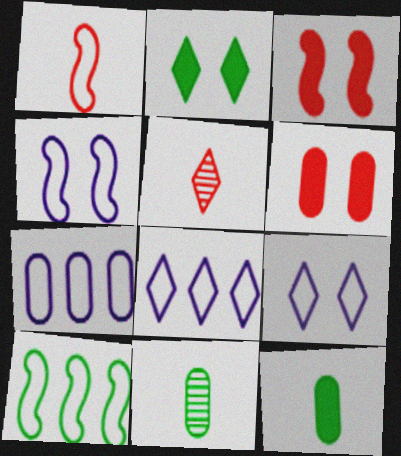[[1, 4, 10], 
[2, 5, 8], 
[2, 10, 11], 
[3, 8, 11], 
[6, 7, 11]]